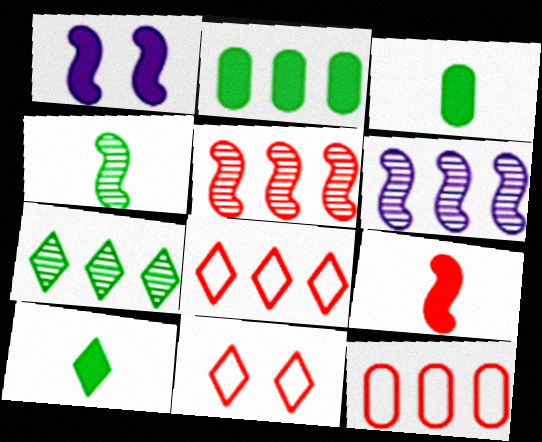[[2, 6, 8], 
[3, 6, 11]]